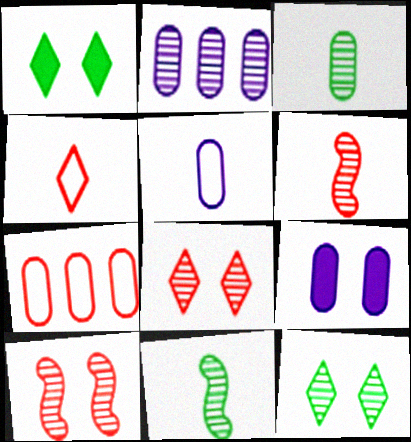[[2, 5, 9], 
[2, 6, 12], 
[2, 8, 11], 
[3, 7, 9]]